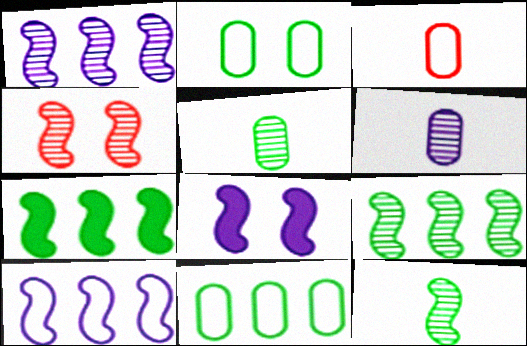[[1, 4, 12]]